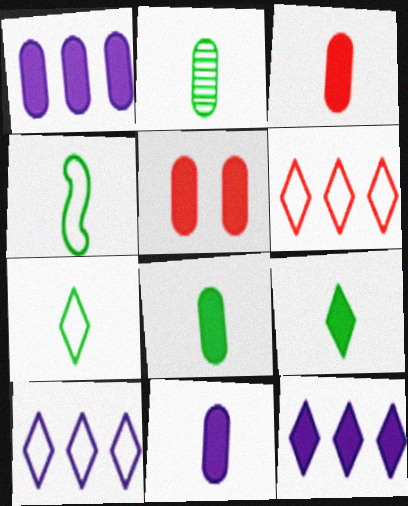[[1, 5, 8], 
[2, 4, 9], 
[3, 8, 11]]